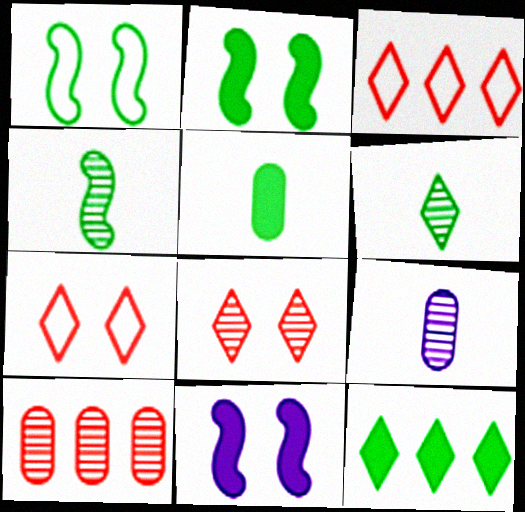[[2, 3, 9], 
[2, 5, 12]]